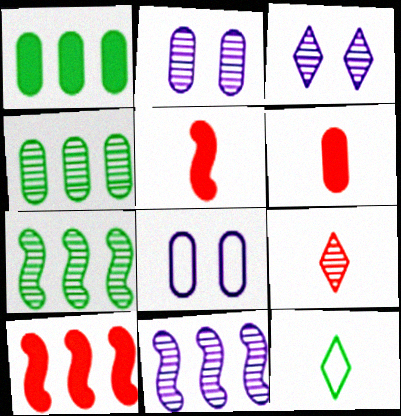[[2, 7, 9], 
[2, 10, 12], 
[4, 6, 8]]